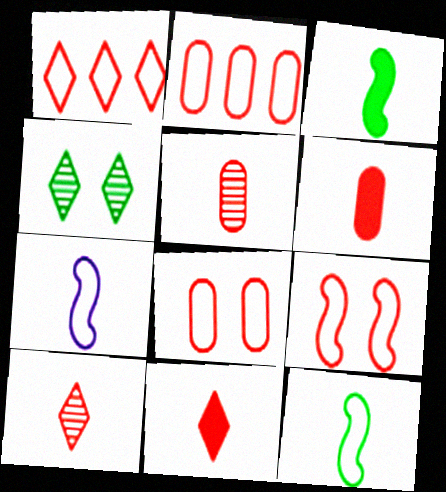[]